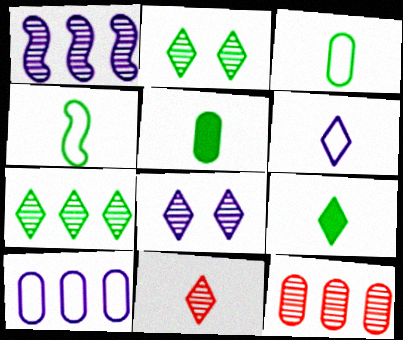[[1, 7, 12], 
[6, 9, 11], 
[7, 8, 11]]